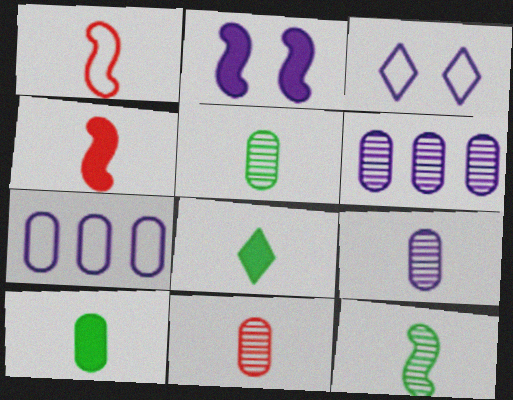[[1, 8, 9], 
[5, 9, 11]]